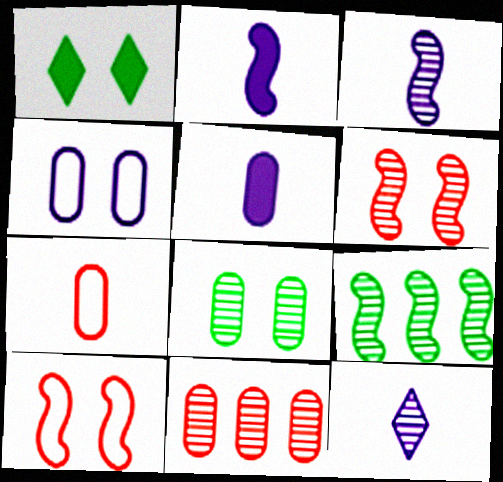[[1, 4, 6], 
[2, 9, 10], 
[3, 6, 9]]